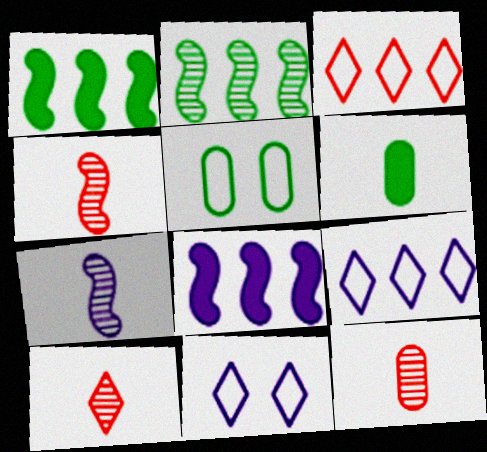[[1, 11, 12], 
[4, 10, 12], 
[5, 8, 10]]